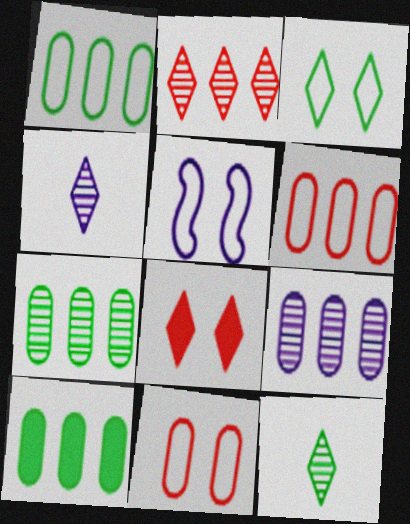[[1, 7, 10], 
[3, 5, 11], 
[6, 9, 10]]